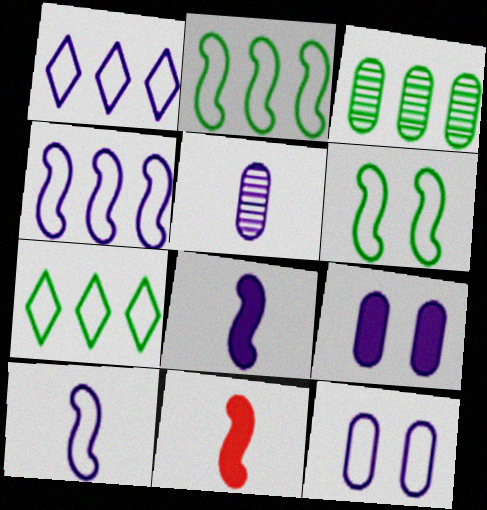[[1, 10, 12]]